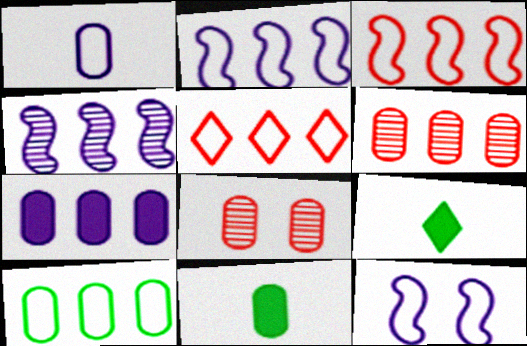[[2, 5, 10], 
[2, 8, 9], 
[6, 7, 10], 
[6, 9, 12]]